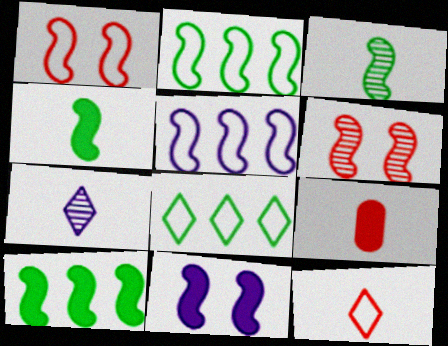[[4, 5, 6]]